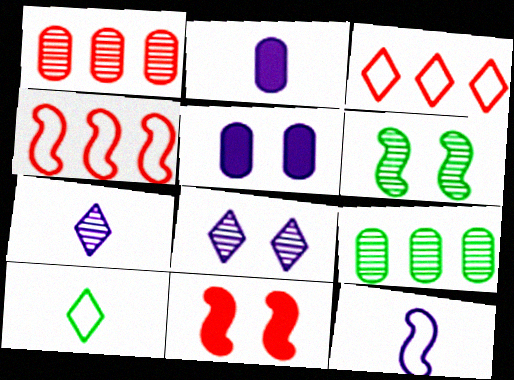[[1, 6, 7], 
[2, 3, 6], 
[2, 7, 12]]